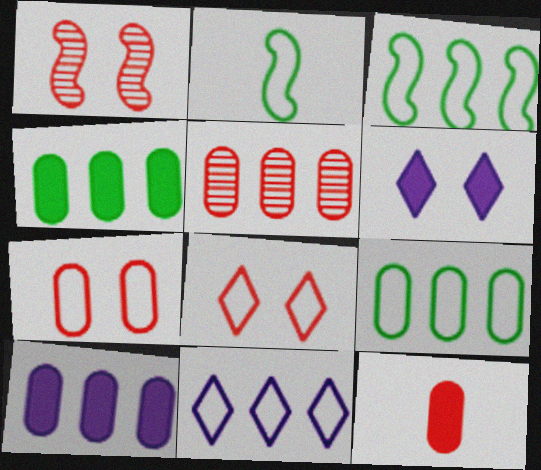[[2, 5, 6], 
[2, 7, 11], 
[5, 7, 12], 
[5, 9, 10]]